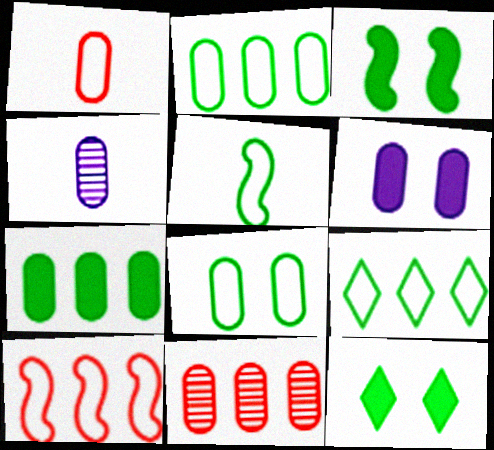[[4, 10, 12], 
[5, 8, 9]]